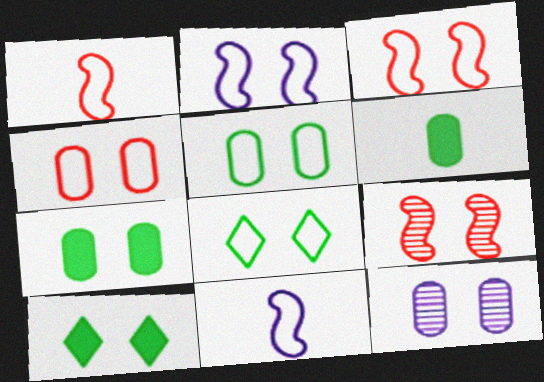[[2, 4, 8], 
[3, 10, 12], 
[4, 7, 12]]